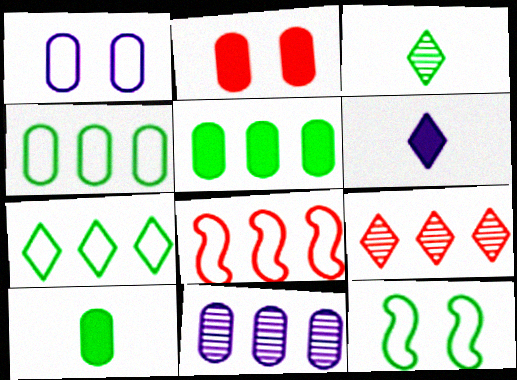[[3, 5, 12]]